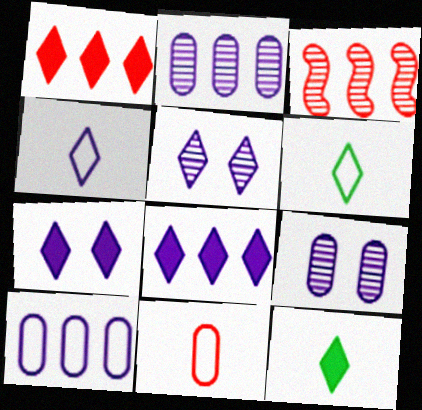[[1, 5, 6], 
[1, 7, 12], 
[4, 5, 8]]